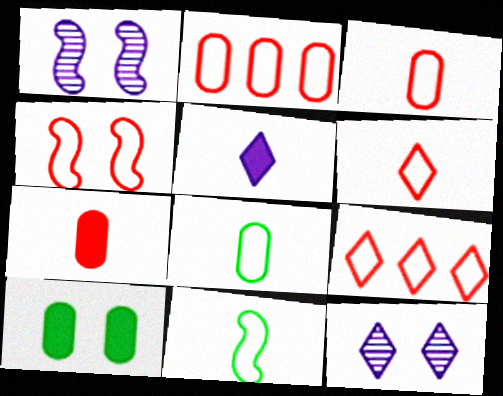[[2, 4, 6], 
[3, 4, 9], 
[4, 10, 12]]